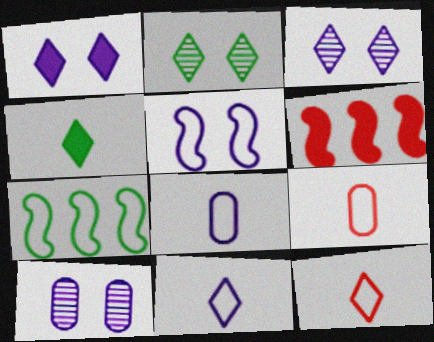[[1, 5, 10], 
[2, 6, 8]]